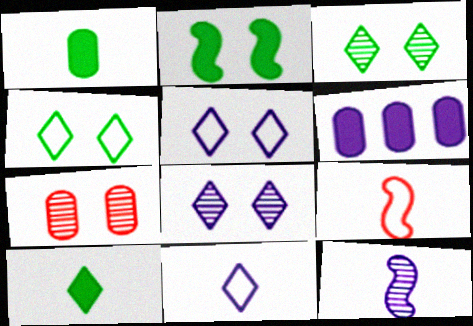[[2, 5, 7], 
[3, 6, 9], 
[5, 6, 12]]